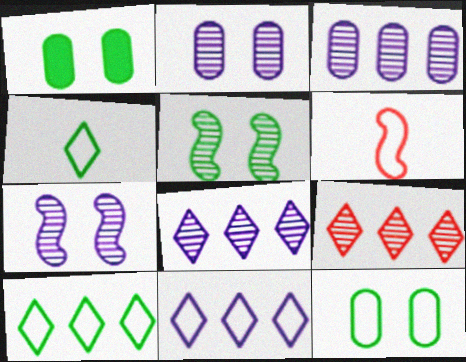[[1, 6, 8], 
[6, 11, 12]]